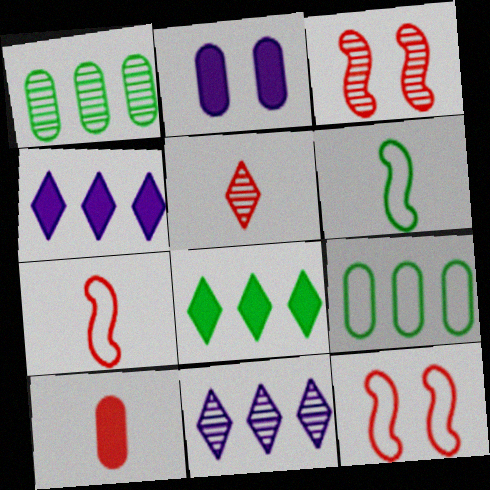[[5, 7, 10]]